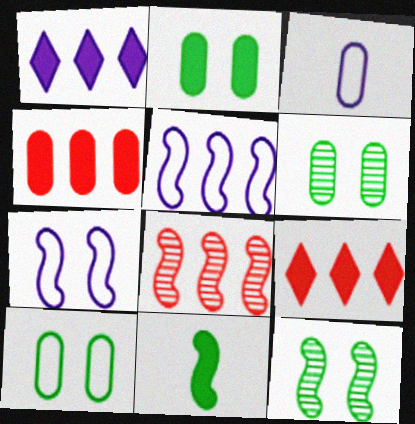[[2, 6, 10], 
[3, 4, 6], 
[3, 9, 12], 
[7, 8, 11]]